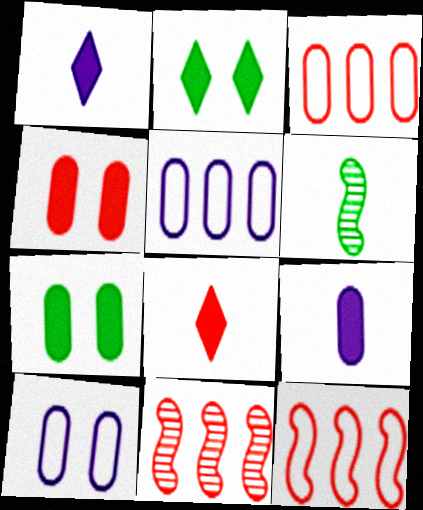[]